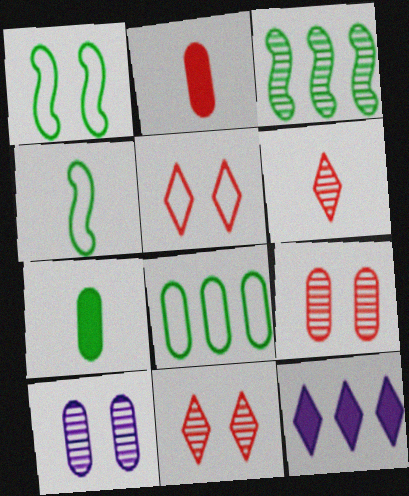[[2, 8, 10], 
[3, 6, 10], 
[4, 9, 12]]